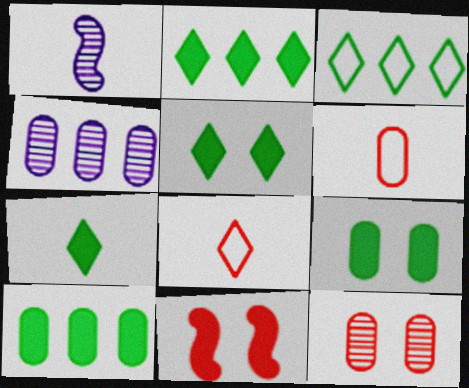[[1, 6, 7], 
[2, 5, 7], 
[4, 6, 9]]